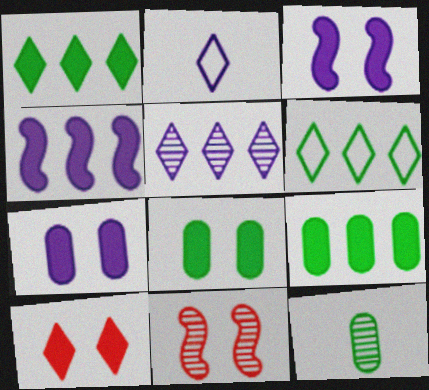[[2, 9, 11], 
[3, 8, 10], 
[5, 11, 12]]